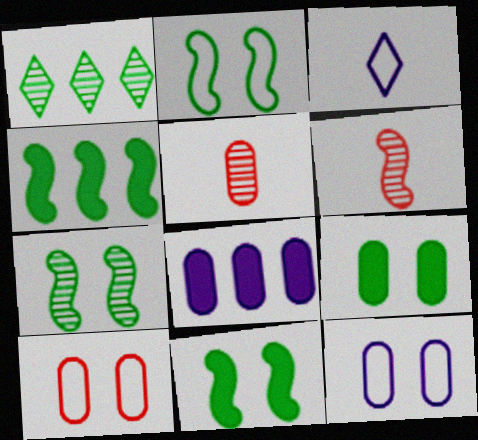[[2, 7, 11]]